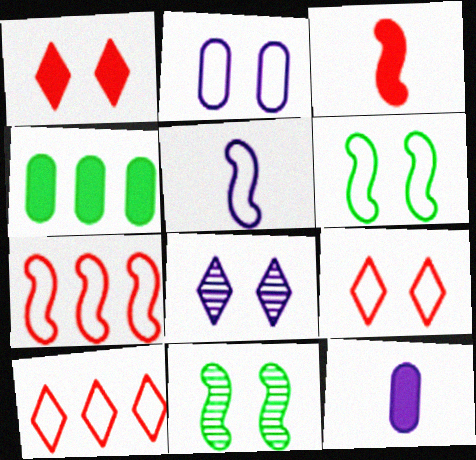[[1, 2, 11], 
[2, 6, 9], 
[5, 6, 7], 
[10, 11, 12]]